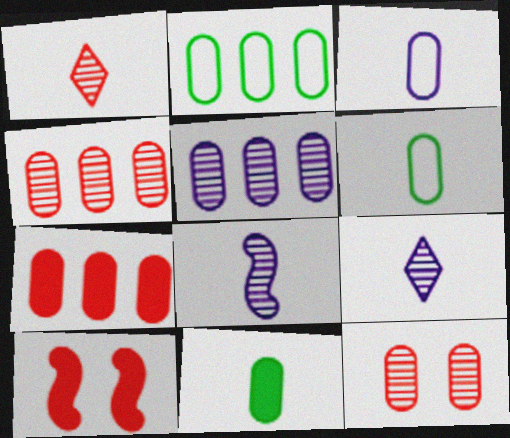[[2, 5, 7], 
[2, 9, 10]]